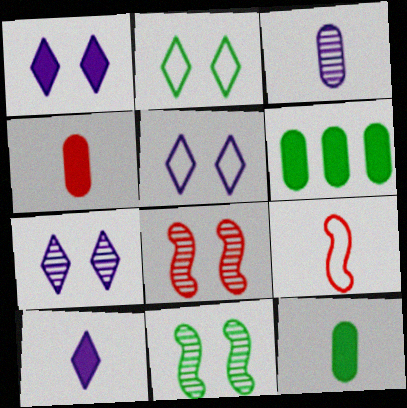[[1, 5, 7], 
[6, 7, 9]]